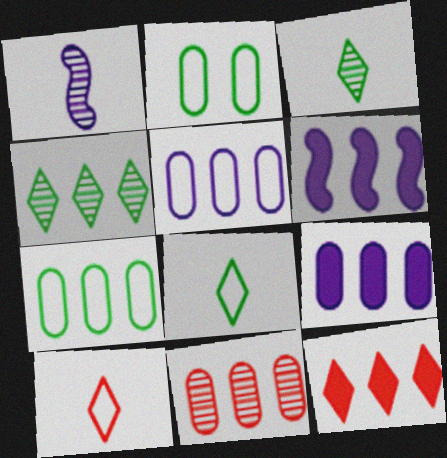[[1, 2, 12], 
[7, 9, 11]]